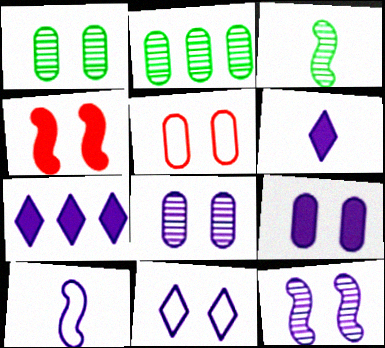[[1, 4, 11], 
[1, 5, 9], 
[3, 5, 7], 
[7, 8, 10], 
[9, 11, 12]]